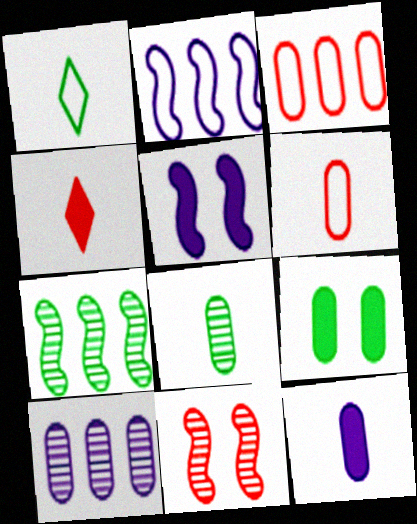[[1, 7, 9], 
[3, 4, 11], 
[6, 8, 12], 
[6, 9, 10]]